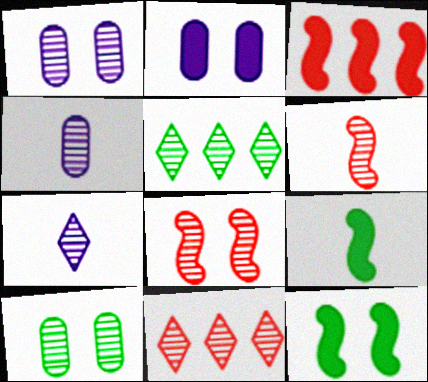[[1, 5, 6], 
[4, 5, 8]]